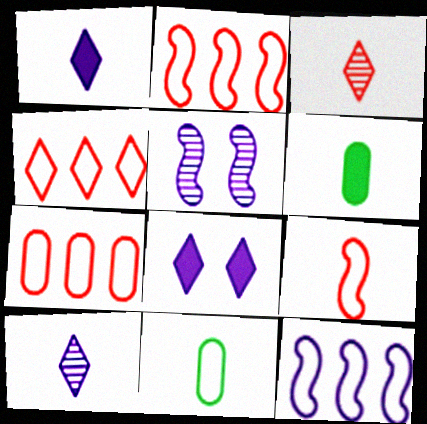[[2, 4, 7], 
[4, 5, 6], 
[6, 9, 10]]